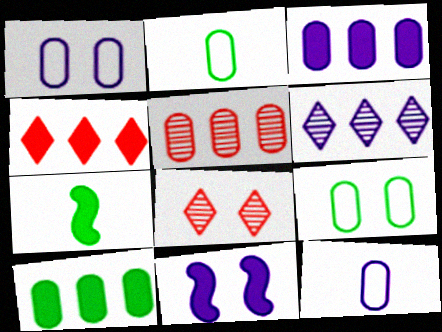[[6, 11, 12], 
[8, 9, 11]]